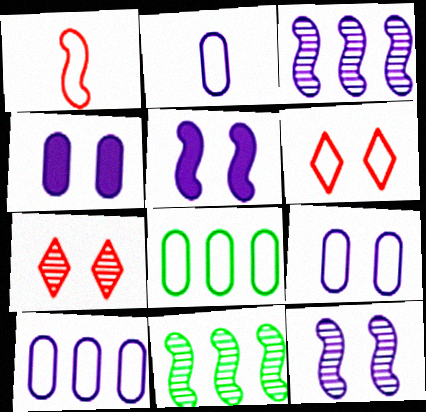[[1, 5, 11], 
[2, 9, 10]]